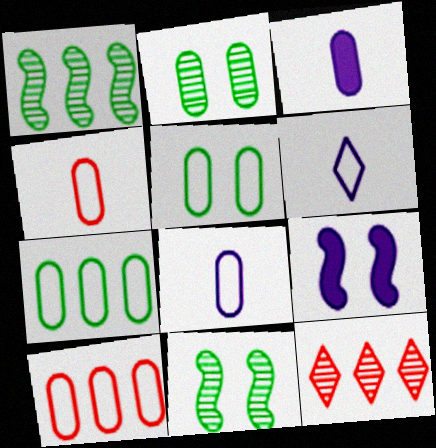[[2, 3, 10], 
[5, 8, 10]]